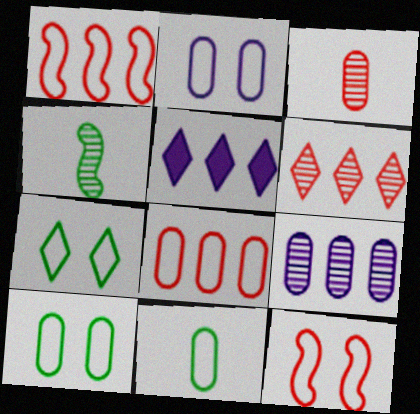[[2, 7, 12], 
[2, 8, 11]]